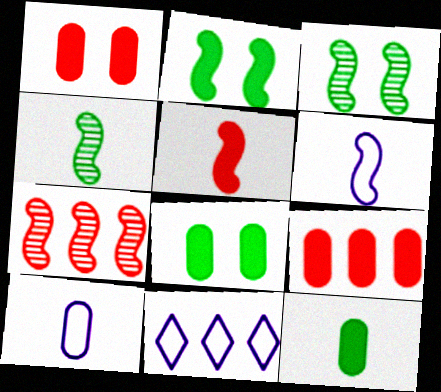[[1, 4, 11], 
[2, 6, 7], 
[4, 5, 6]]